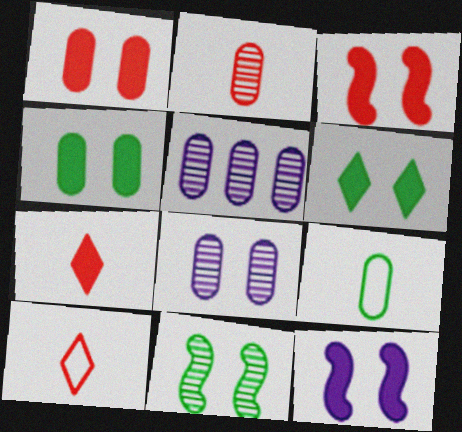[[1, 5, 9], 
[1, 6, 12]]